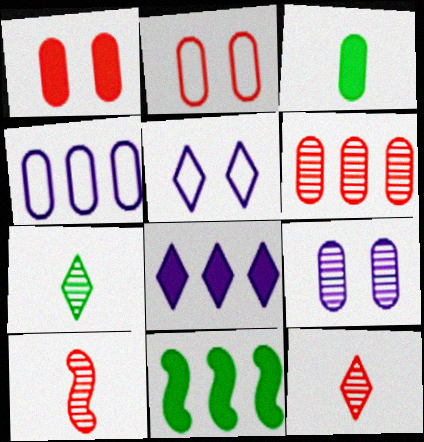[]